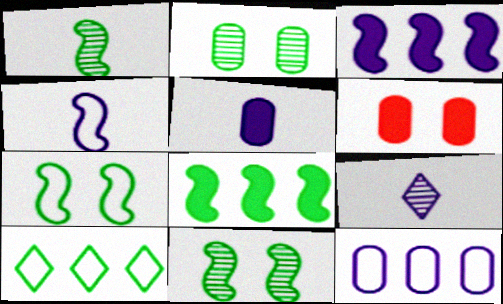[[1, 7, 8], 
[4, 5, 9]]